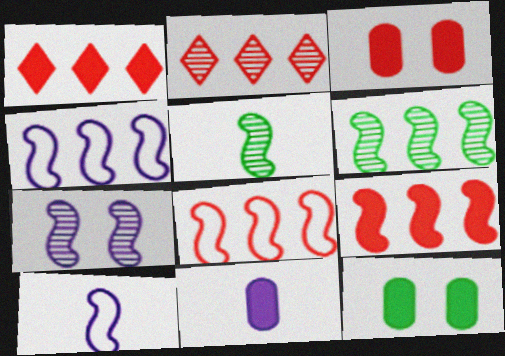[[2, 10, 12], 
[4, 6, 9]]